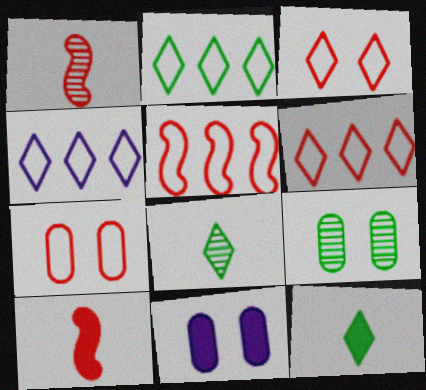[[1, 2, 11], 
[2, 4, 6], 
[4, 9, 10], 
[5, 8, 11], 
[7, 9, 11]]